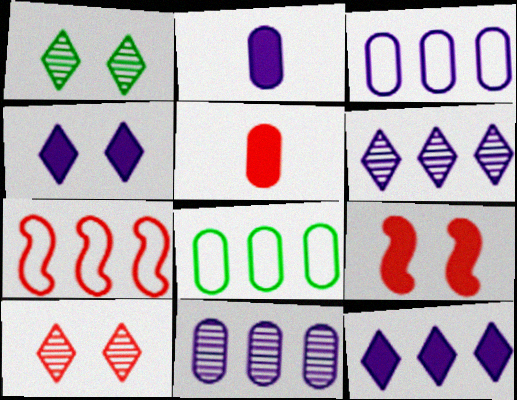[[1, 2, 7], 
[5, 7, 10]]